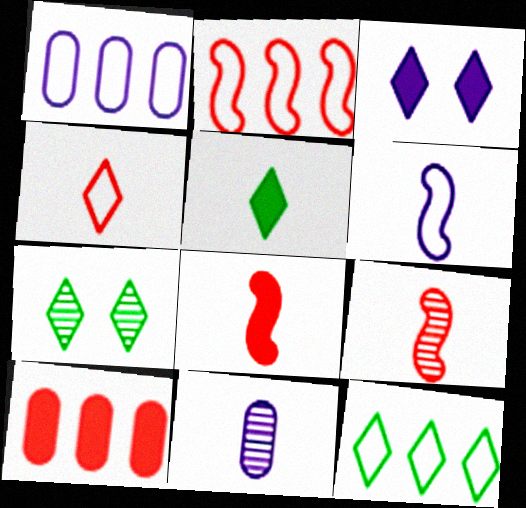[[1, 2, 12], 
[1, 7, 8], 
[5, 7, 12], 
[6, 7, 10]]